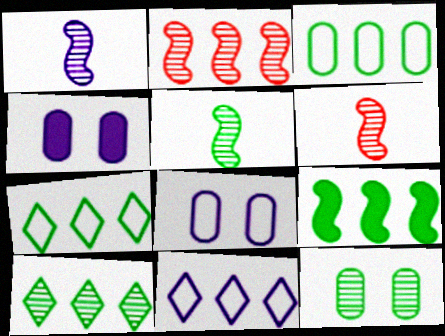[[1, 4, 11], 
[1, 5, 6], 
[3, 9, 10], 
[4, 6, 7], 
[5, 10, 12]]